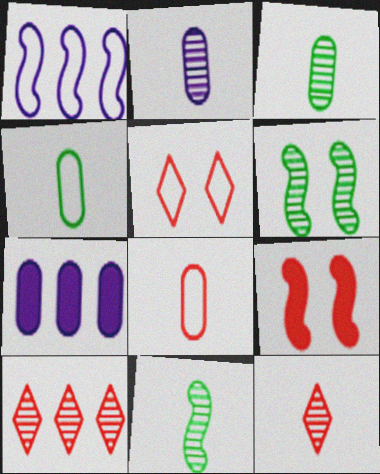[[1, 4, 5], 
[1, 9, 11], 
[2, 6, 10], 
[2, 11, 12], 
[5, 7, 11], 
[8, 9, 10]]